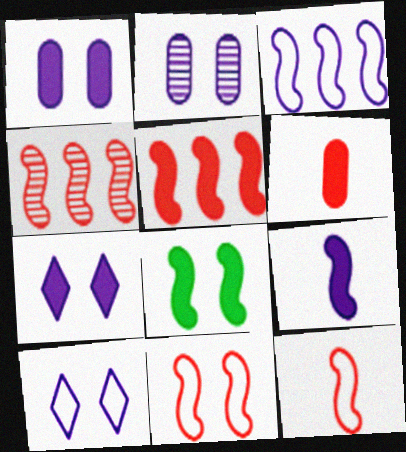[[5, 8, 9]]